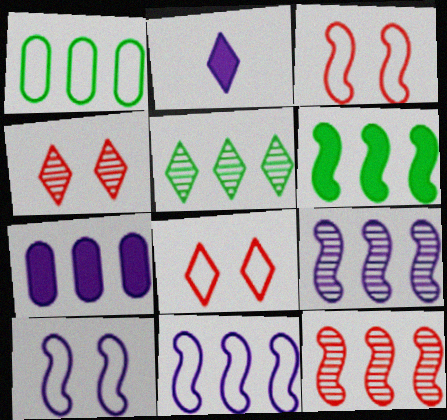[[1, 5, 6], 
[2, 5, 8], 
[6, 11, 12]]